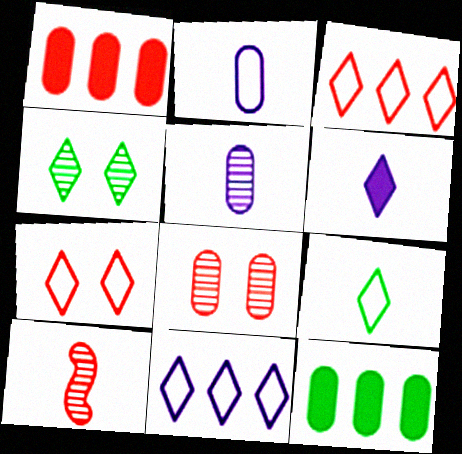[[1, 7, 10], 
[2, 8, 12], 
[3, 4, 6], 
[7, 9, 11]]